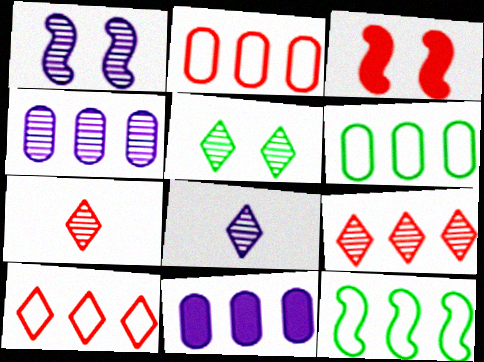[[1, 4, 8], 
[2, 3, 7], 
[3, 6, 8], 
[5, 8, 9], 
[9, 11, 12]]